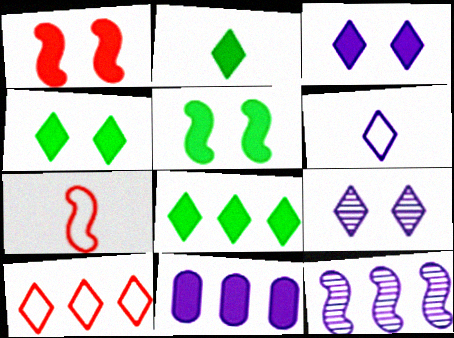[[1, 2, 11], 
[2, 4, 8], 
[2, 9, 10], 
[5, 7, 12]]